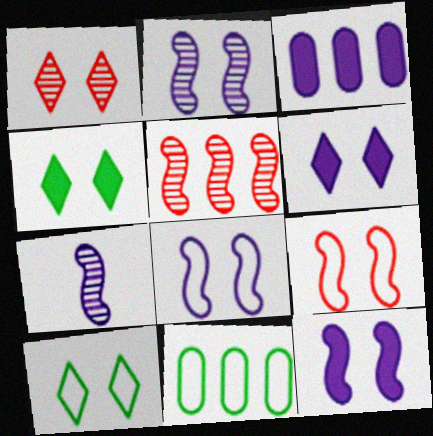[[1, 6, 10], 
[2, 8, 12]]